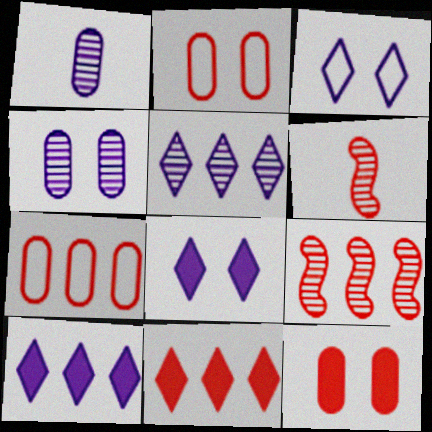[[2, 6, 11], 
[7, 9, 11]]